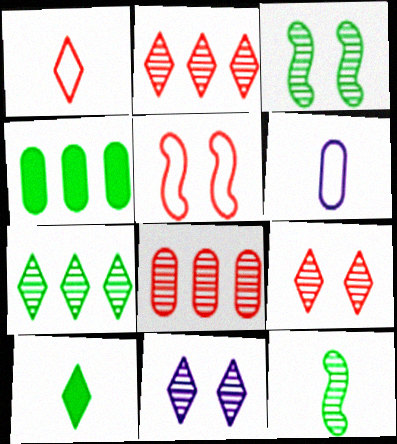[[8, 11, 12]]